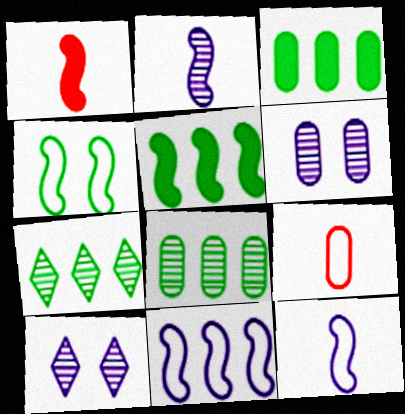[[3, 6, 9], 
[5, 9, 10]]